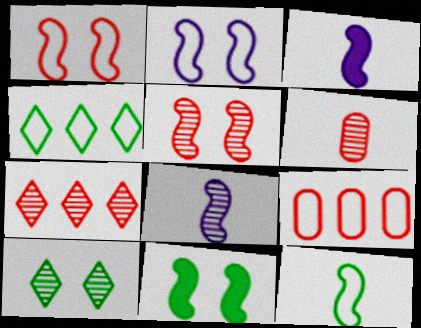[[2, 5, 11], 
[3, 9, 10], 
[5, 6, 7]]